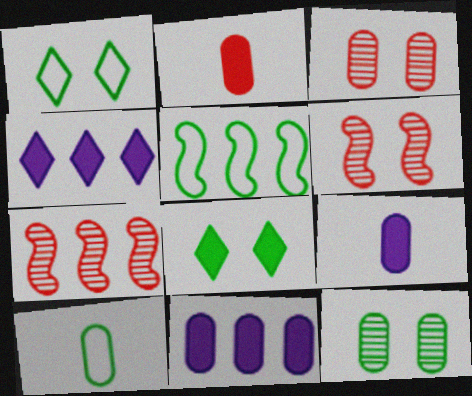[[1, 5, 10], 
[1, 7, 9], 
[3, 10, 11], 
[4, 6, 10]]